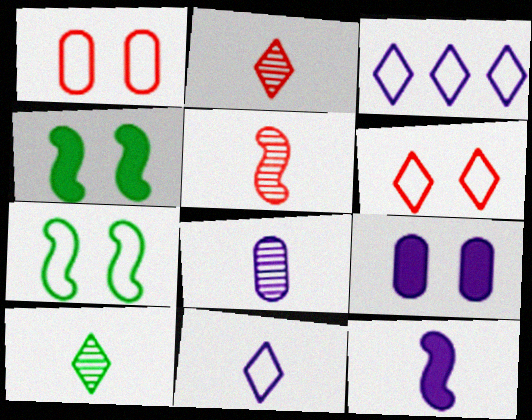[[5, 8, 10], 
[8, 11, 12]]